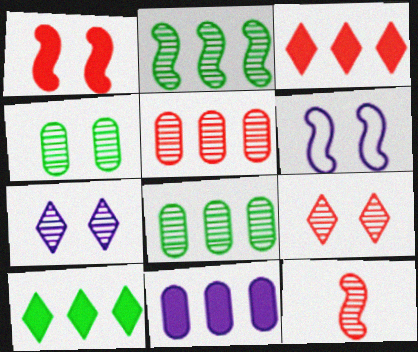[[5, 9, 12], 
[7, 8, 12]]